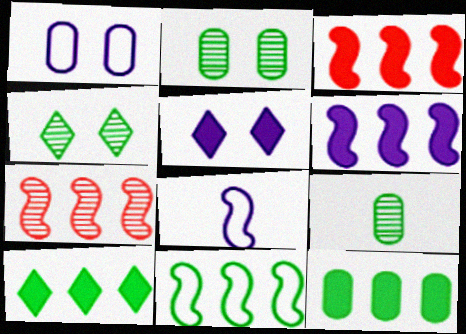[[6, 7, 11]]